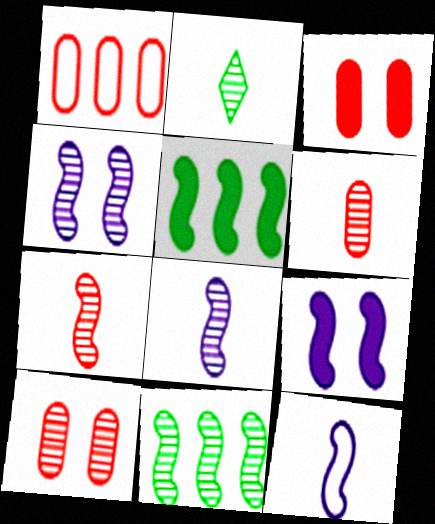[[1, 2, 9], 
[1, 3, 6], 
[2, 6, 8], 
[4, 7, 11]]